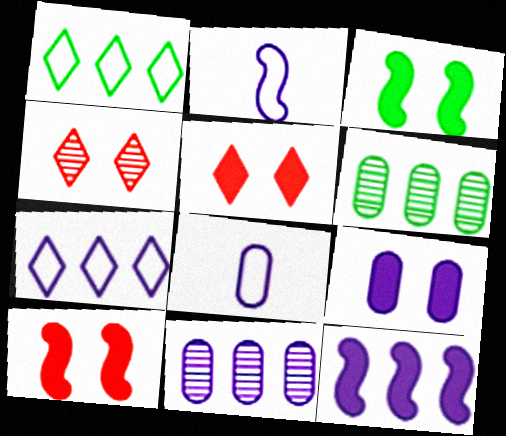[[2, 5, 6], 
[3, 5, 9], 
[7, 11, 12], 
[8, 9, 11]]